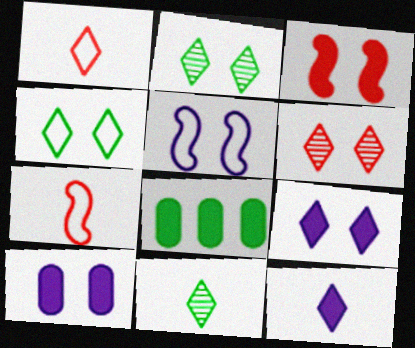[[1, 11, 12], 
[3, 8, 12], 
[4, 6, 9]]